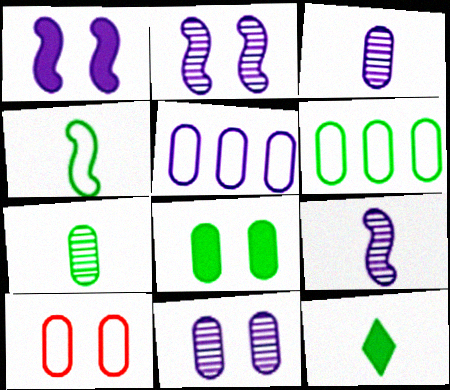[[4, 7, 12], 
[6, 7, 8], 
[8, 10, 11]]